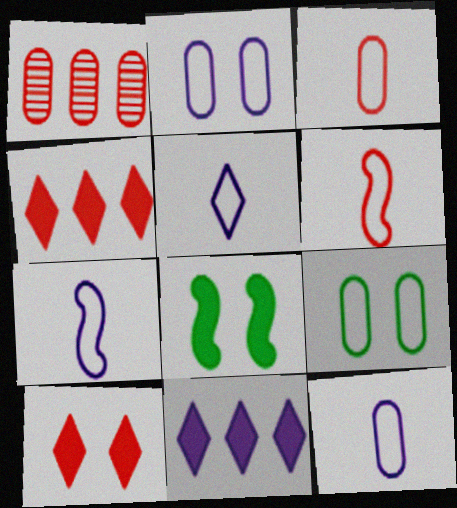[[1, 5, 8], 
[1, 6, 10], 
[5, 7, 12]]